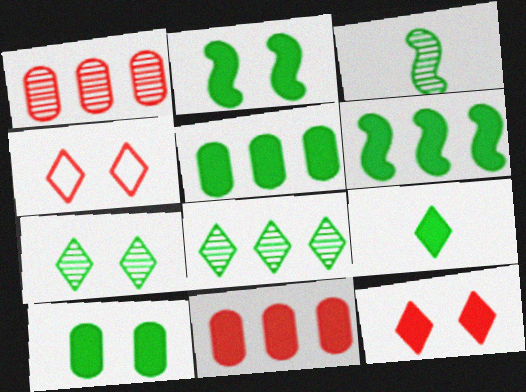[[2, 5, 9], 
[6, 9, 10]]